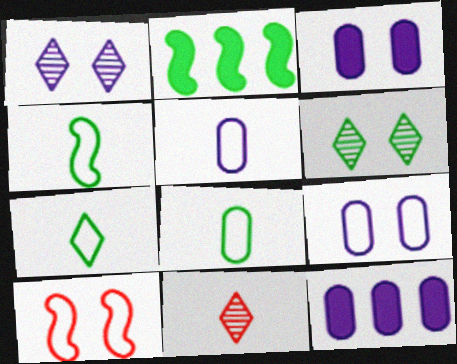[[2, 6, 8], 
[2, 9, 11], 
[3, 6, 10], 
[4, 7, 8]]